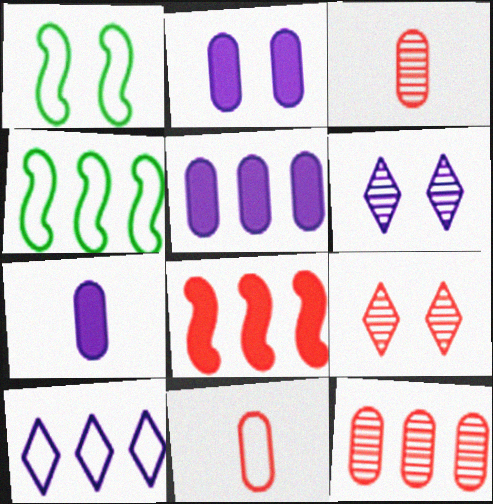[[1, 2, 9], 
[1, 10, 11], 
[2, 5, 7], 
[4, 7, 9], 
[8, 9, 11]]